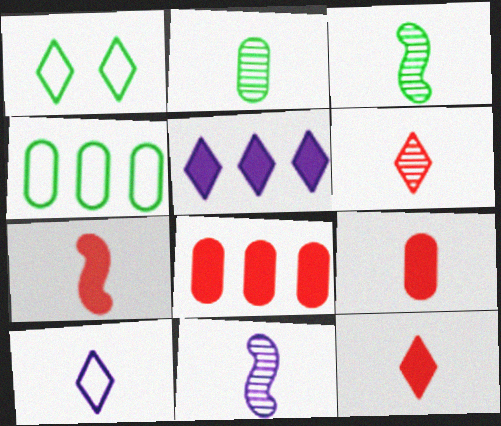[[1, 5, 6], 
[1, 8, 11], 
[2, 6, 11], 
[2, 7, 10], 
[3, 9, 10], 
[7, 9, 12]]